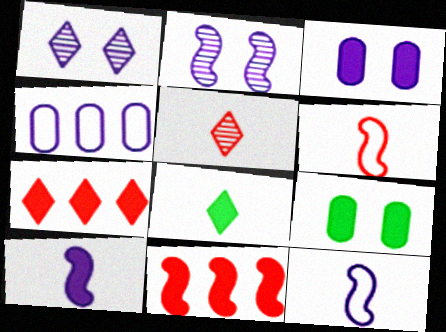[[1, 4, 10], 
[3, 8, 11], 
[7, 9, 10]]